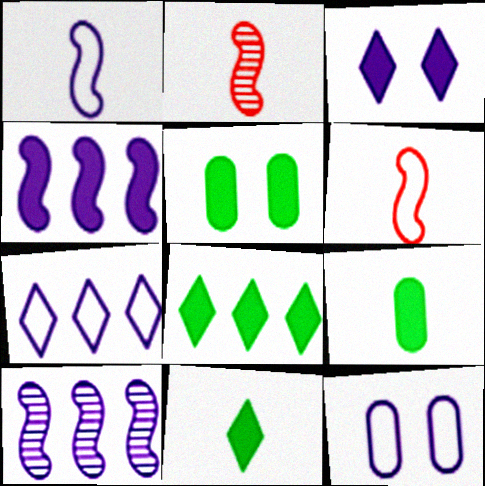[[1, 7, 12], 
[2, 5, 7], 
[2, 8, 12]]